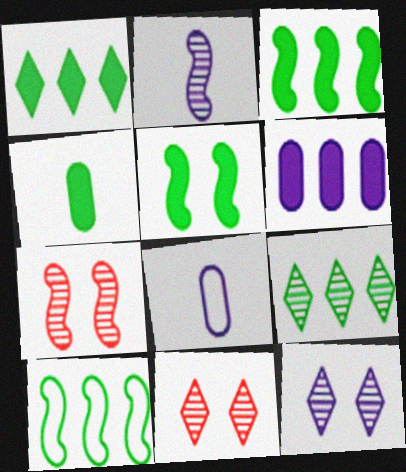[[1, 4, 5], 
[1, 7, 8], 
[3, 8, 11]]